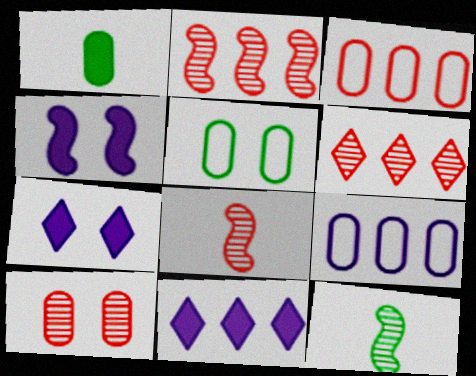[[1, 9, 10], 
[3, 7, 12], 
[5, 8, 11], 
[6, 8, 10]]